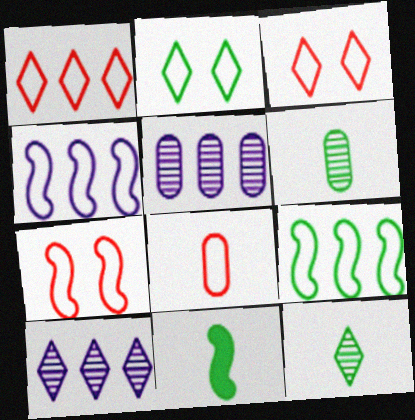[[1, 7, 8], 
[2, 4, 8], 
[3, 5, 11]]